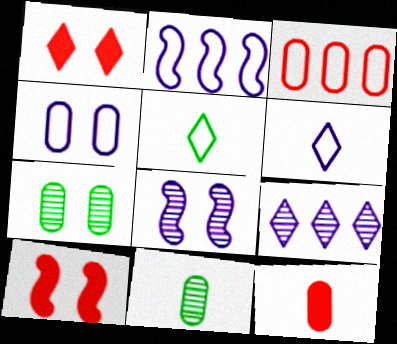[[1, 2, 11], 
[1, 5, 9], 
[2, 4, 6]]